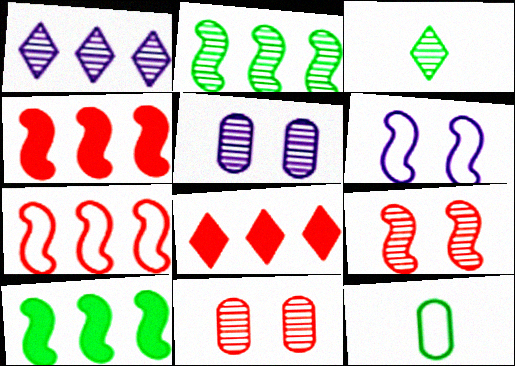[]